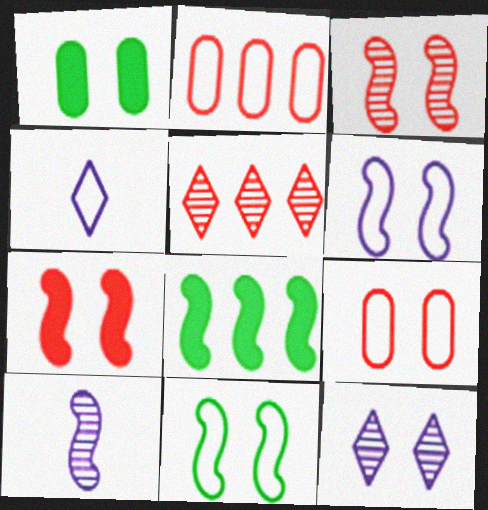[[2, 4, 11]]